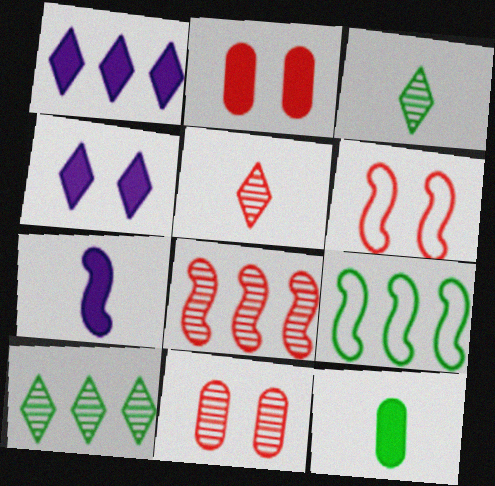[[5, 8, 11]]